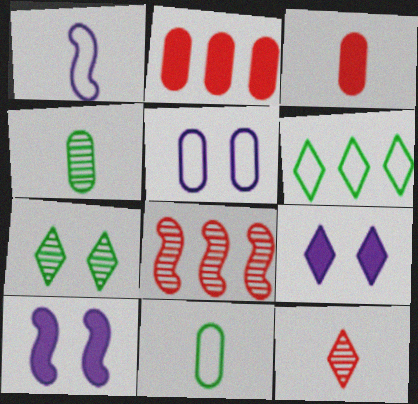[[1, 2, 7], 
[2, 4, 5], 
[6, 9, 12], 
[8, 9, 11]]